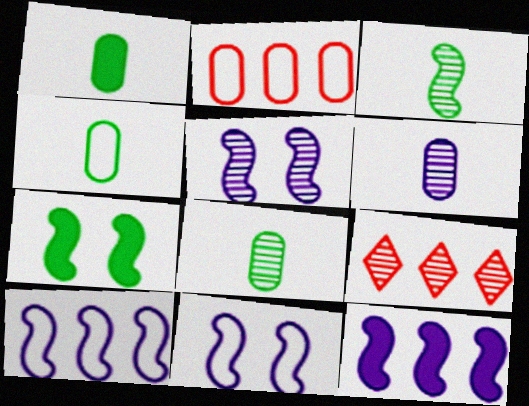[[1, 4, 8], 
[1, 9, 11], 
[5, 8, 9]]